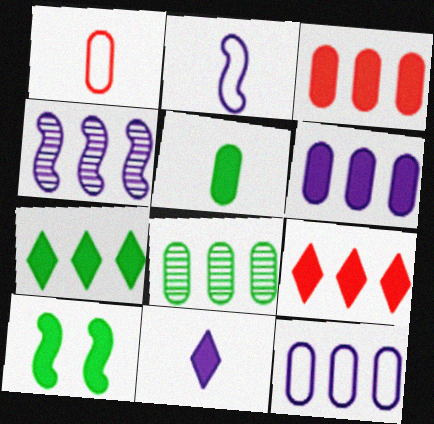[[3, 8, 12], 
[3, 10, 11], 
[5, 7, 10]]